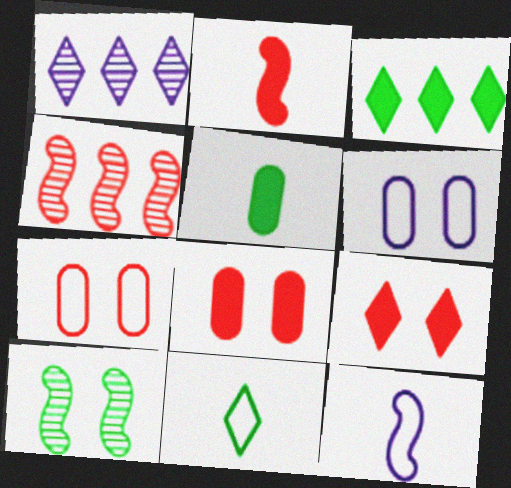[[1, 9, 11], 
[6, 9, 10]]